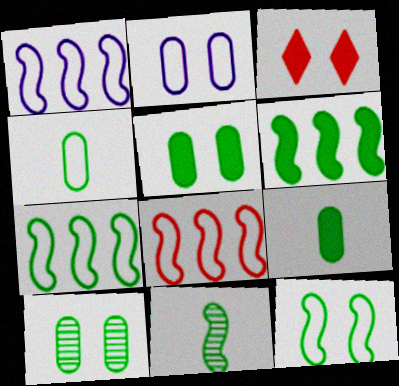[[1, 7, 8], 
[6, 11, 12]]